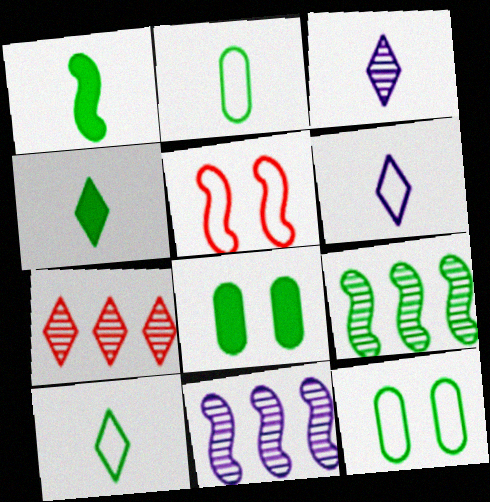[[1, 5, 11], 
[4, 9, 12], 
[8, 9, 10]]